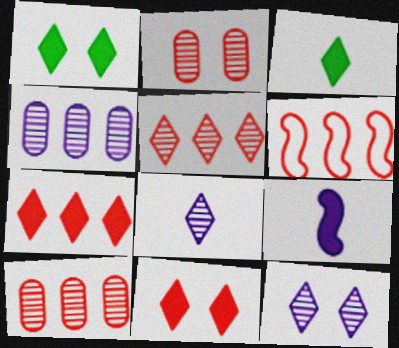[[6, 7, 10]]